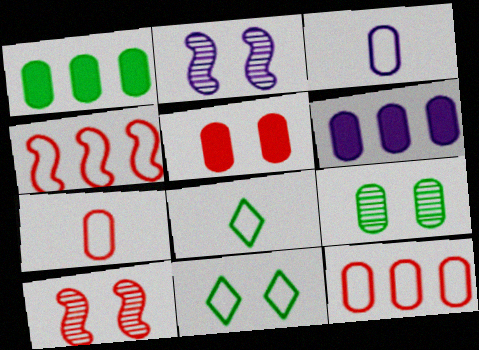[[2, 5, 11], 
[3, 4, 11], 
[6, 7, 9], 
[6, 8, 10]]